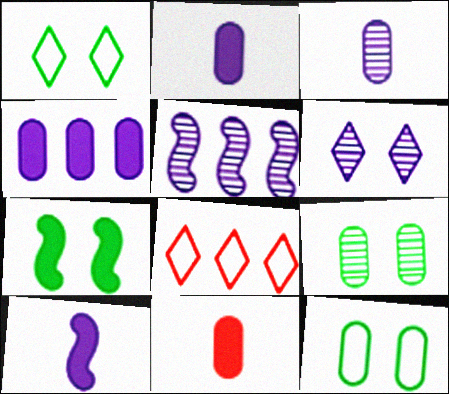[[1, 5, 11], 
[1, 7, 9], 
[3, 5, 6], 
[3, 7, 8], 
[8, 9, 10]]